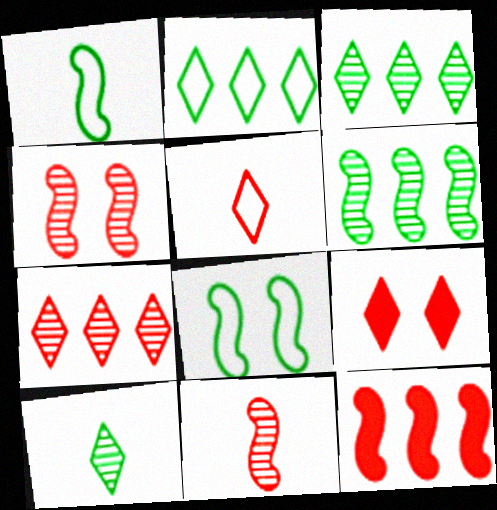[[5, 7, 9]]